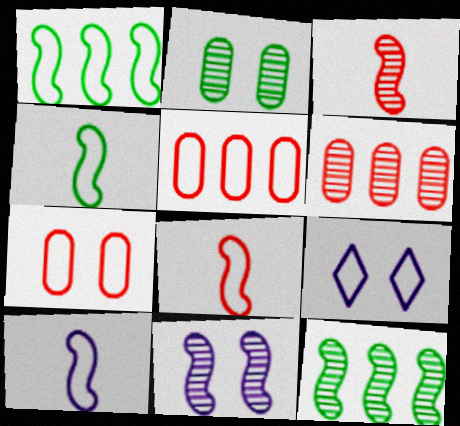[[3, 11, 12], 
[4, 5, 9], 
[4, 8, 10]]